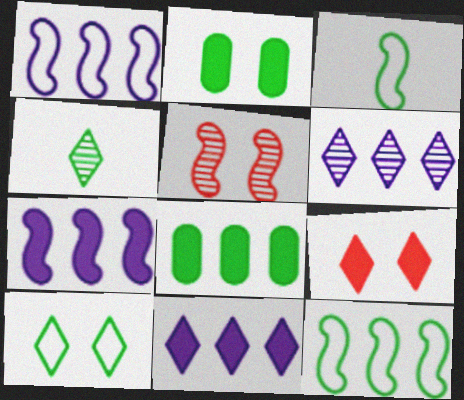[[2, 4, 12], 
[3, 5, 7]]